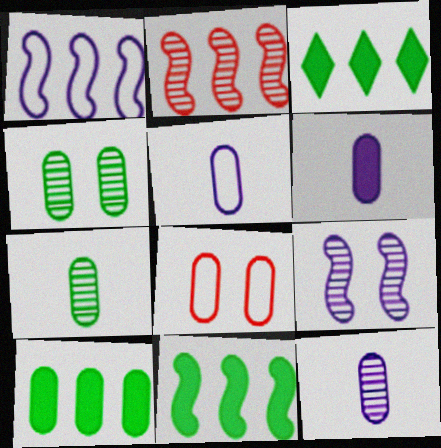[[1, 2, 11], 
[3, 10, 11], 
[5, 6, 12], 
[8, 10, 12]]